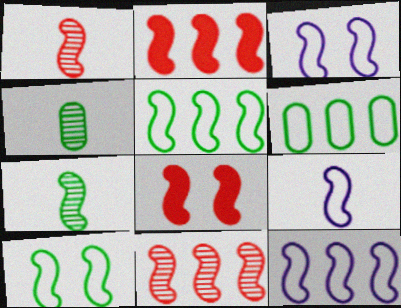[[2, 3, 7], 
[3, 9, 12], 
[7, 8, 12]]